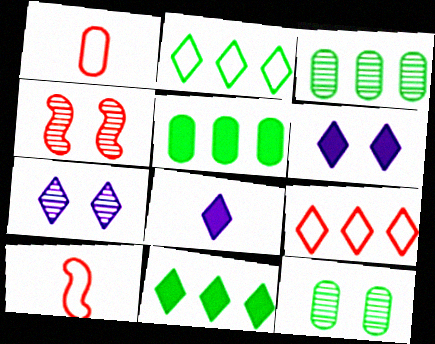[[3, 6, 10], 
[4, 7, 12], 
[5, 7, 10]]